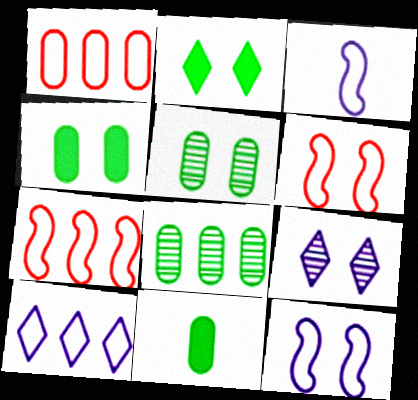[[4, 6, 9], 
[7, 9, 11]]